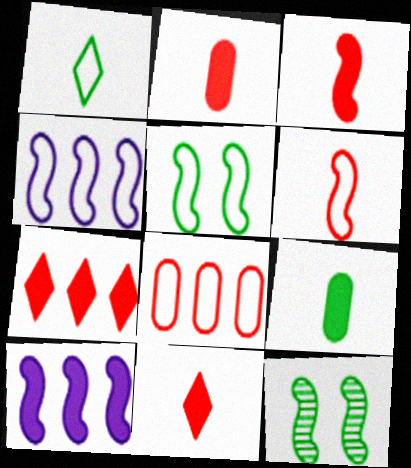[[2, 3, 11], 
[3, 4, 12], 
[4, 5, 6], 
[6, 10, 12]]